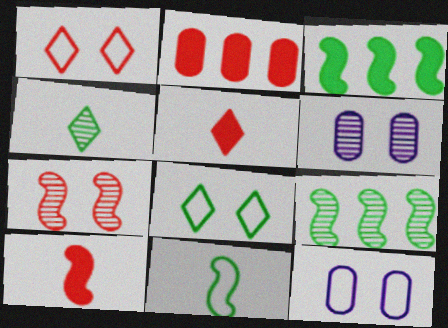[[5, 9, 12]]